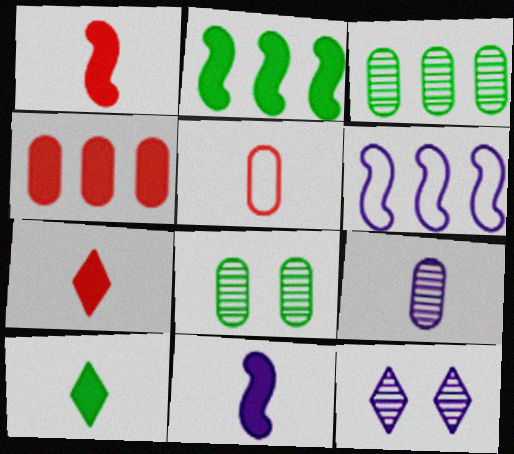[[2, 5, 12], 
[6, 7, 8]]